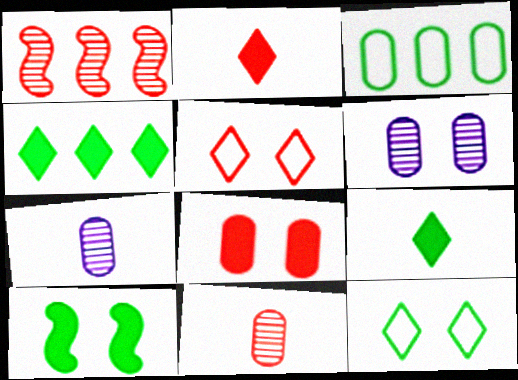[[3, 7, 8], 
[5, 6, 10]]